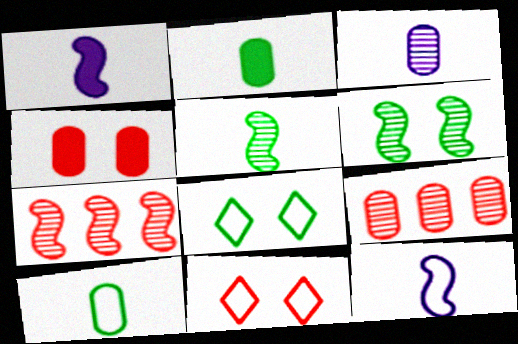[[1, 8, 9]]